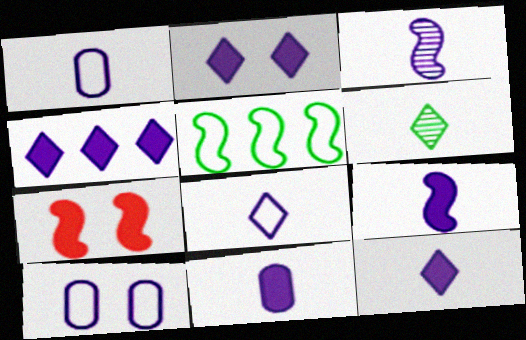[[1, 3, 12], 
[2, 4, 12], 
[3, 4, 10], 
[3, 5, 7], 
[3, 8, 11], 
[9, 11, 12]]